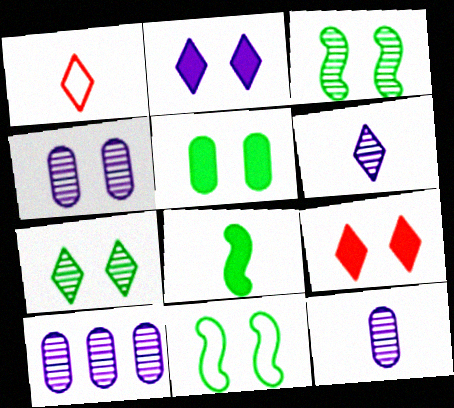[[1, 8, 12], 
[4, 9, 11], 
[4, 10, 12], 
[5, 7, 11]]